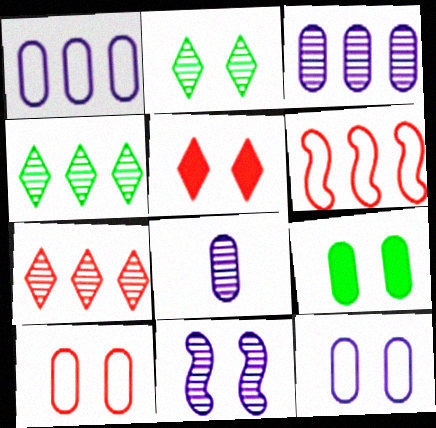[]